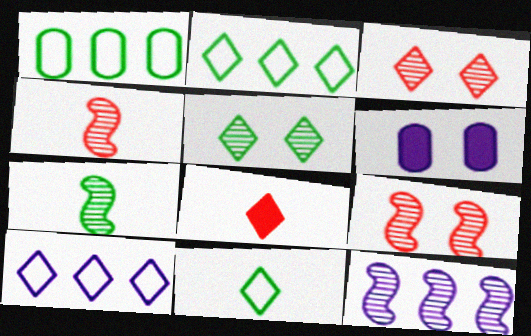[[2, 4, 6], 
[5, 8, 10], 
[7, 9, 12]]